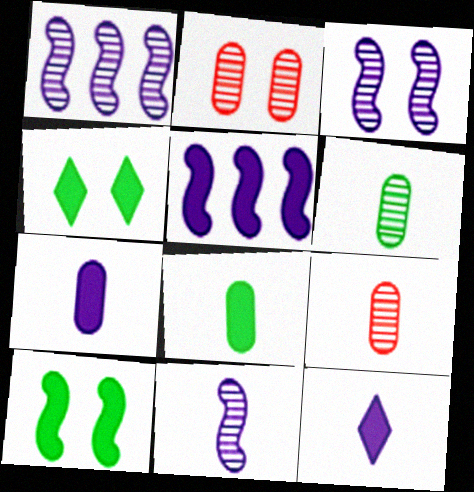[[1, 3, 11]]